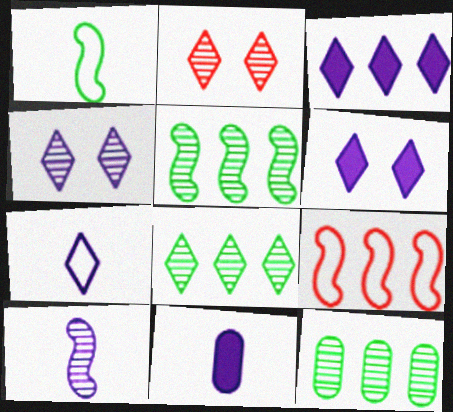[[2, 10, 12], 
[3, 4, 7], 
[3, 9, 12], 
[5, 8, 12], 
[7, 10, 11]]